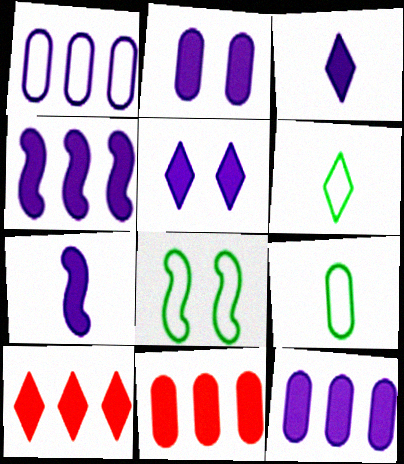[[2, 3, 4], 
[5, 7, 12]]